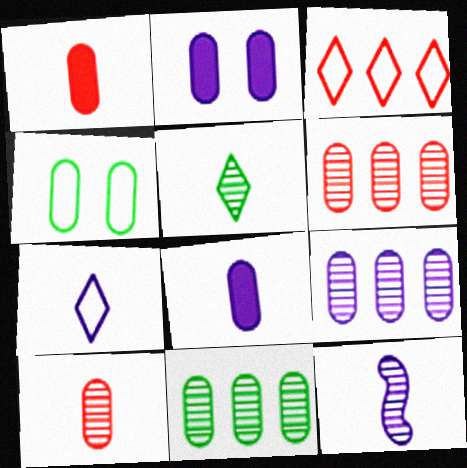[[1, 4, 9], 
[4, 6, 8], 
[5, 10, 12], 
[6, 9, 11], 
[7, 8, 12]]